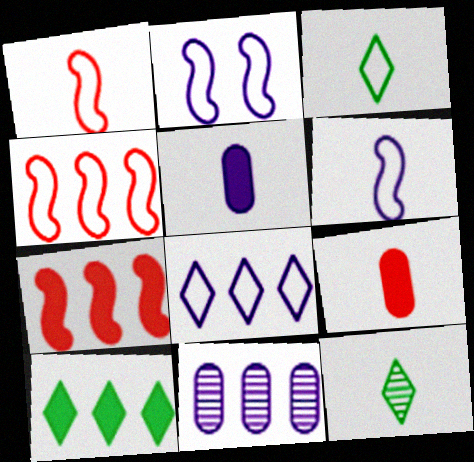[[1, 5, 12], 
[4, 10, 11], 
[6, 9, 12]]